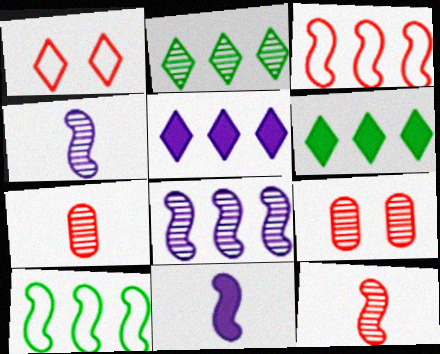[[2, 4, 9]]